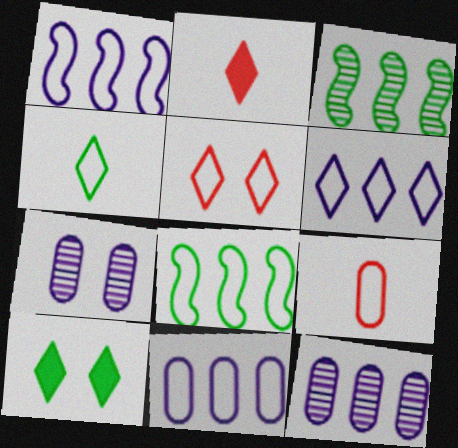[[1, 6, 11], 
[2, 7, 8], 
[4, 5, 6]]